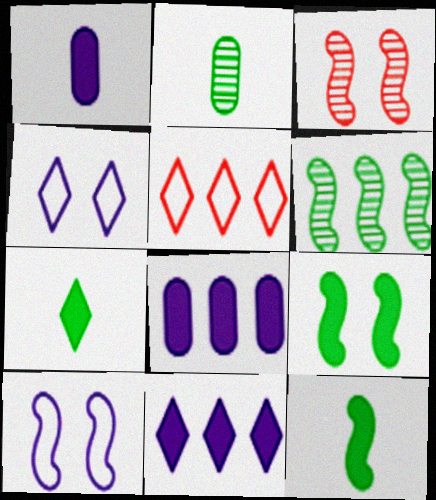[[3, 9, 10], 
[5, 6, 8]]